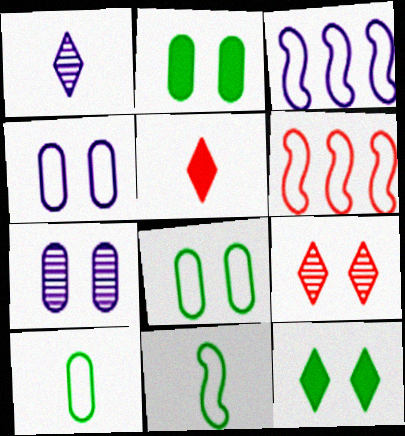[[1, 2, 6]]